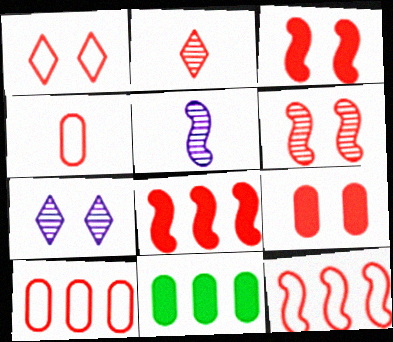[[1, 4, 12], 
[1, 5, 11], 
[1, 6, 9], 
[2, 3, 10], 
[2, 9, 12]]